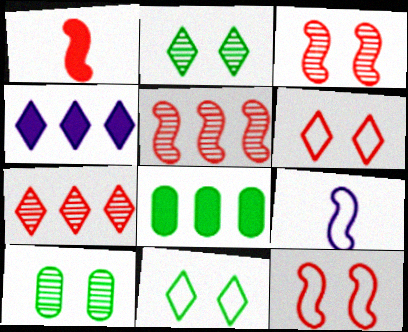[[1, 5, 12]]